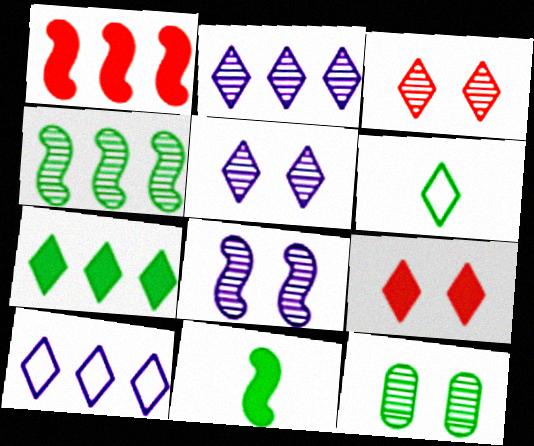[[2, 6, 9], 
[3, 8, 12]]